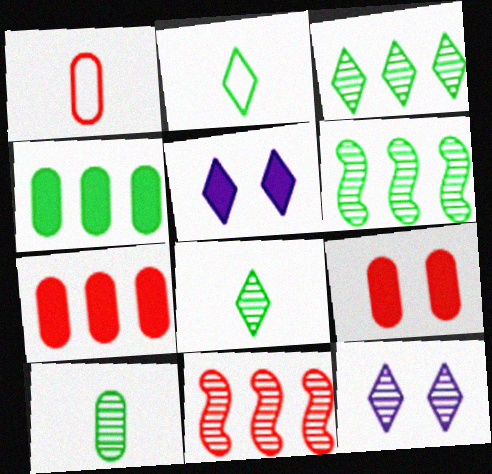[[1, 5, 6], 
[10, 11, 12]]